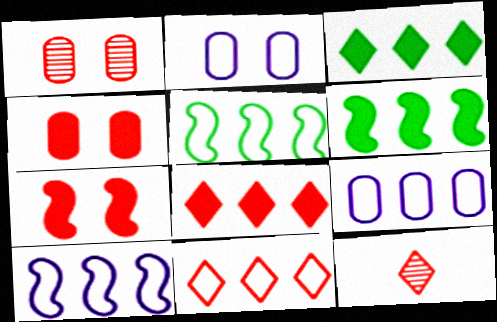[[2, 6, 12], 
[5, 9, 11]]